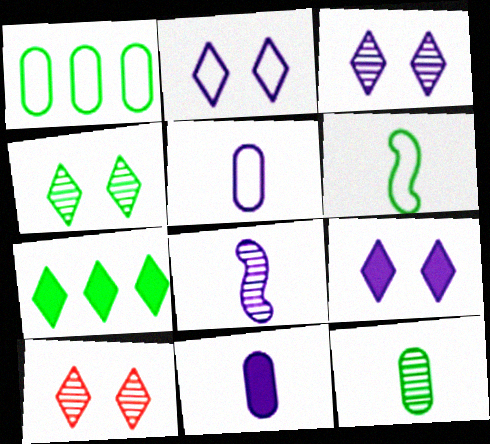[[2, 3, 9], 
[3, 4, 10]]